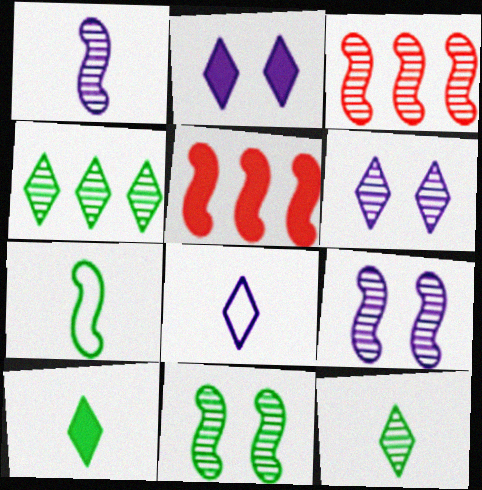[[1, 3, 11], 
[5, 7, 9]]